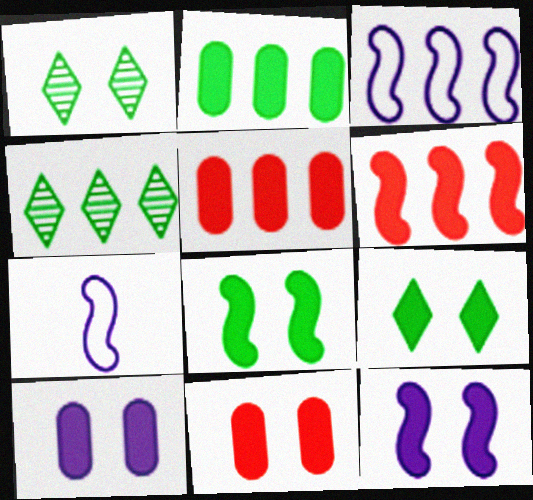[[1, 5, 7], 
[3, 4, 5], 
[4, 7, 11], 
[9, 11, 12]]